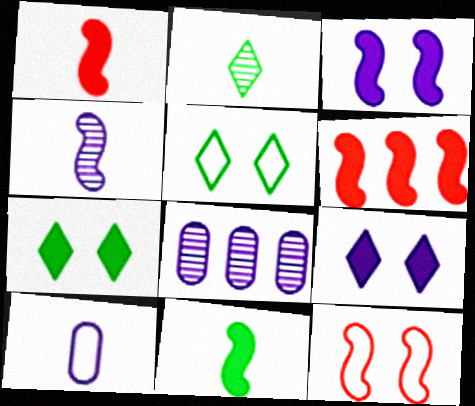[[1, 2, 10], 
[1, 5, 8], 
[3, 6, 11]]